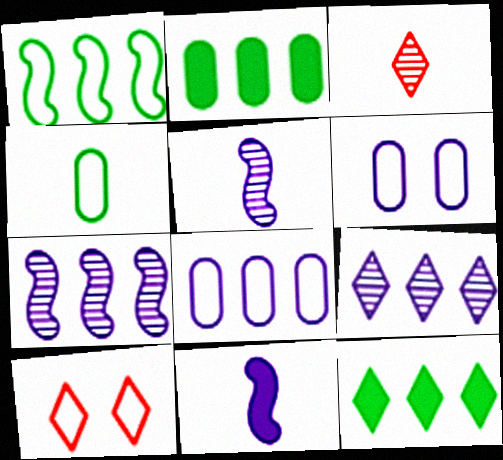[[2, 5, 10], 
[3, 4, 11], 
[6, 9, 11]]